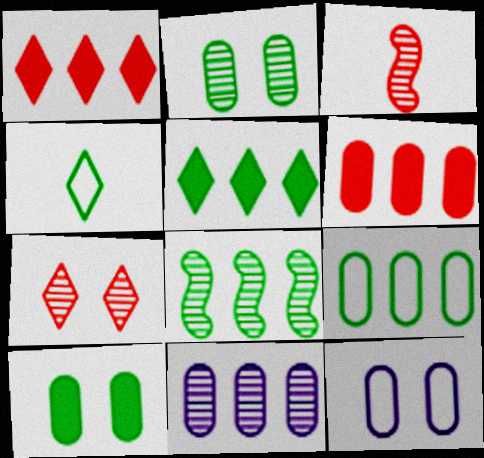[[3, 5, 12], 
[4, 8, 10], 
[5, 8, 9], 
[6, 9, 11]]